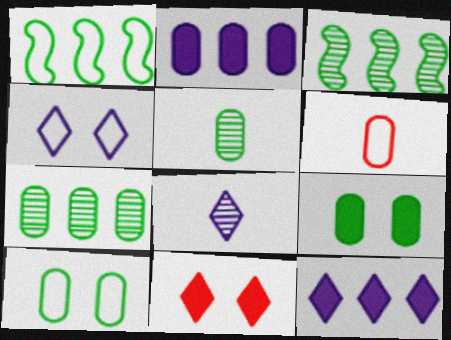[[1, 4, 6], 
[4, 8, 12]]